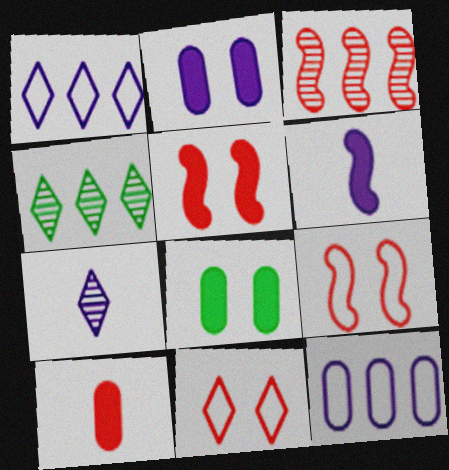[[3, 10, 11]]